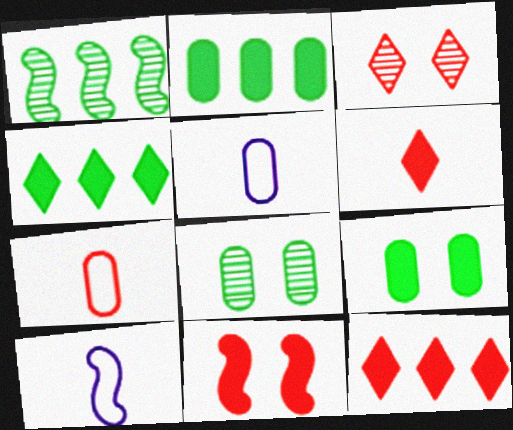[[1, 10, 11], 
[2, 3, 10], 
[8, 10, 12]]